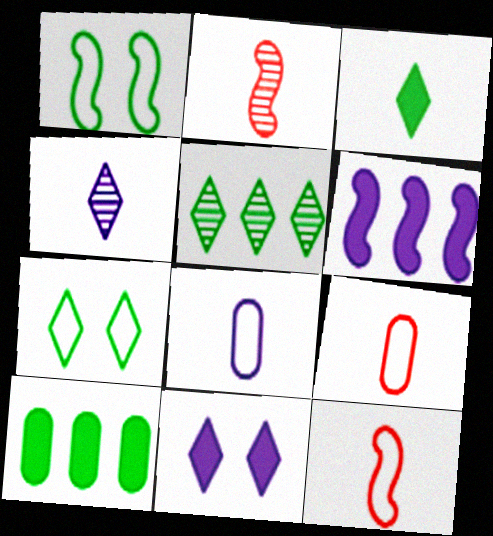[[1, 2, 6], 
[2, 3, 8], 
[3, 5, 7]]